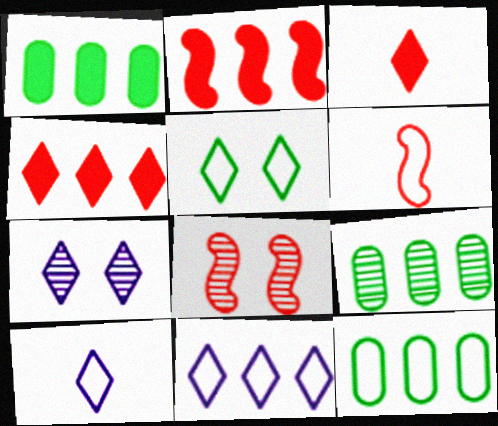[[1, 6, 7], 
[1, 8, 10], 
[1, 9, 12], 
[2, 6, 8], 
[2, 9, 11]]